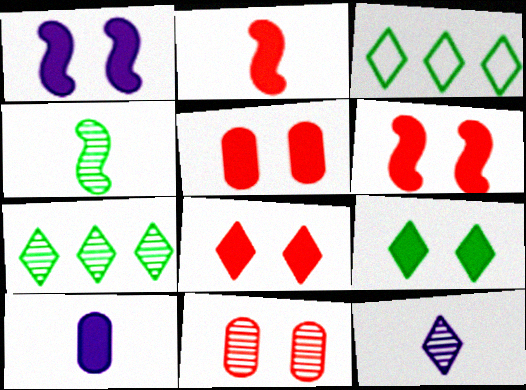[[1, 5, 9], 
[3, 8, 12], 
[5, 6, 8]]